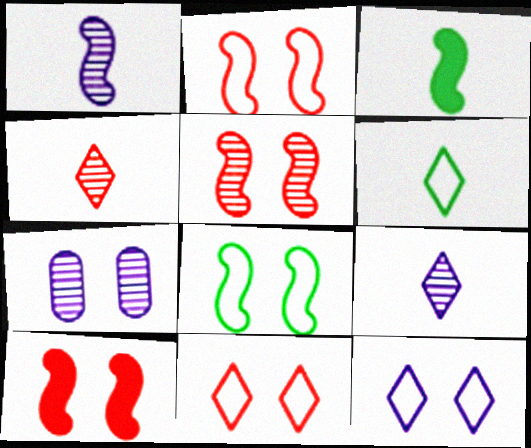[[2, 5, 10]]